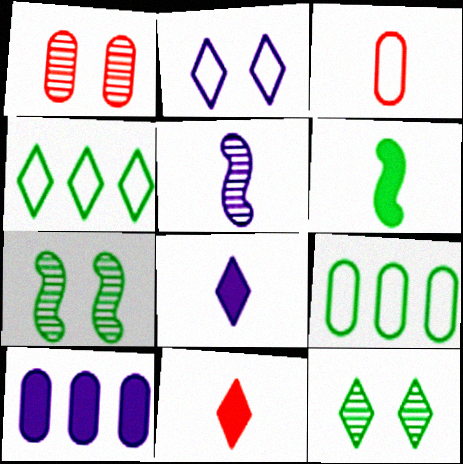[[2, 5, 10], 
[6, 9, 12]]